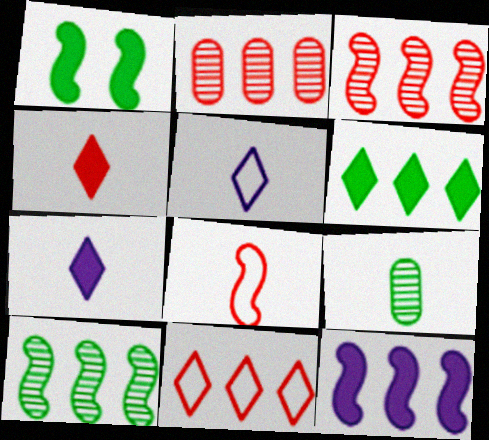[[1, 2, 5], 
[7, 8, 9]]